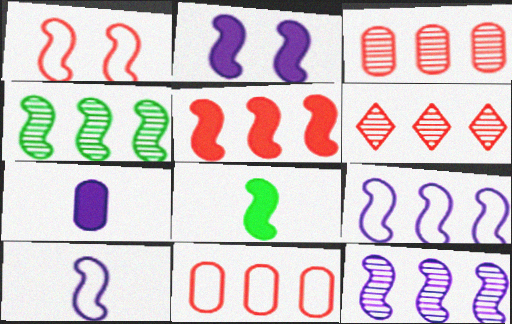[[1, 8, 12], 
[2, 5, 8], 
[2, 10, 12], 
[4, 5, 9], 
[5, 6, 11]]